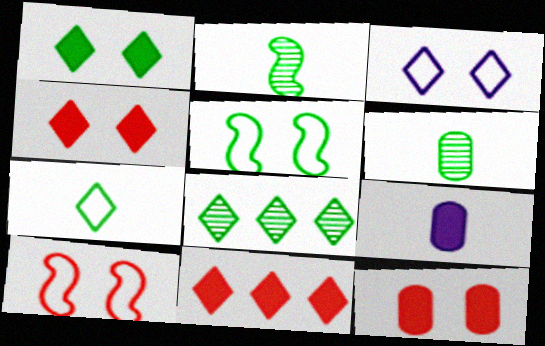[[1, 7, 8], 
[8, 9, 10]]